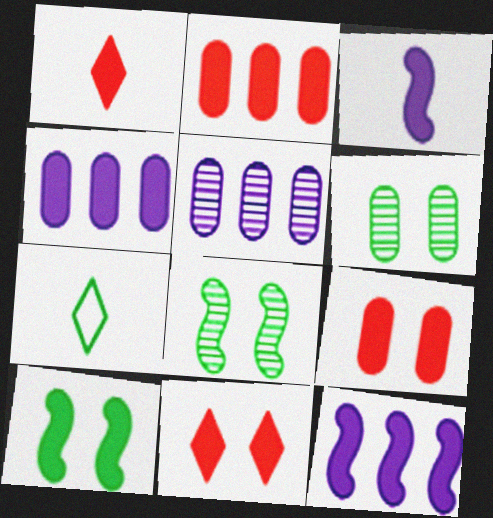[[1, 4, 10]]